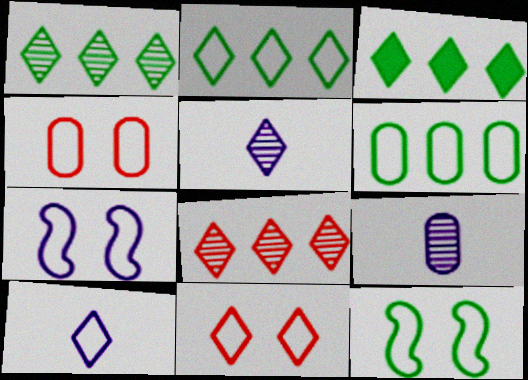[[1, 2, 3], 
[2, 10, 11], 
[3, 5, 11]]